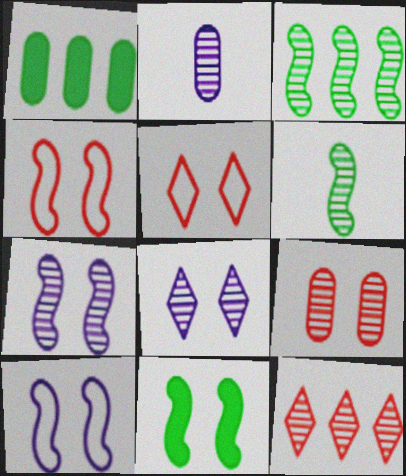[[4, 7, 11]]